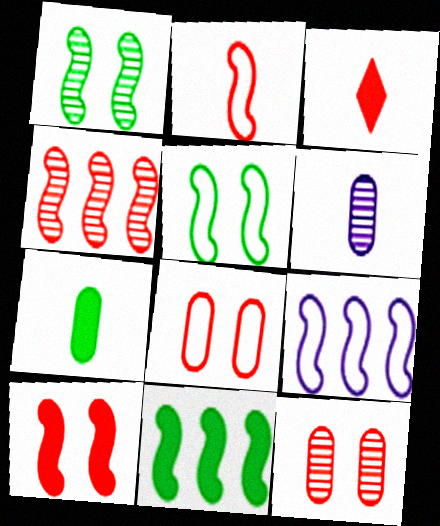[[2, 4, 10], 
[2, 5, 9], 
[3, 4, 8], 
[4, 9, 11]]